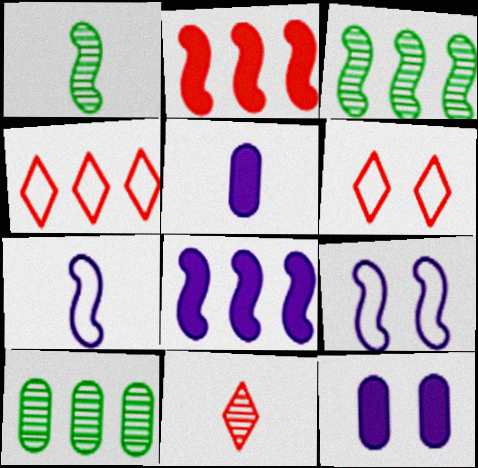[[1, 2, 9], 
[1, 4, 12], 
[3, 5, 6], 
[4, 8, 10]]